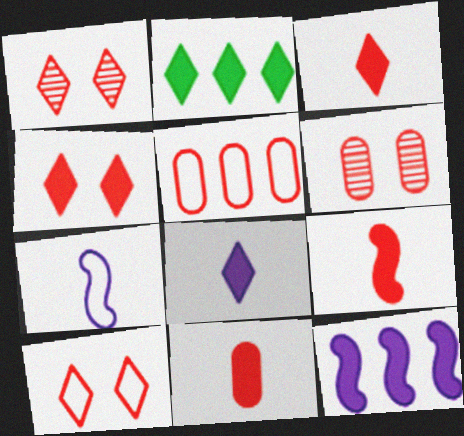[[1, 4, 10], 
[1, 5, 9], 
[2, 4, 8], 
[2, 6, 7], 
[3, 9, 11], 
[5, 6, 11]]